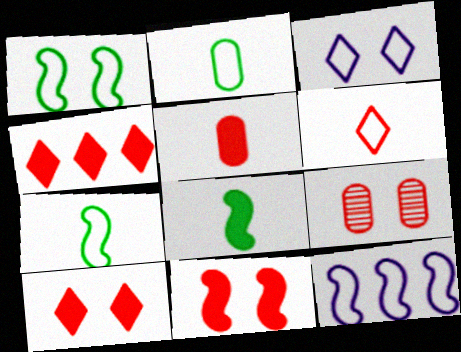[[4, 5, 11]]